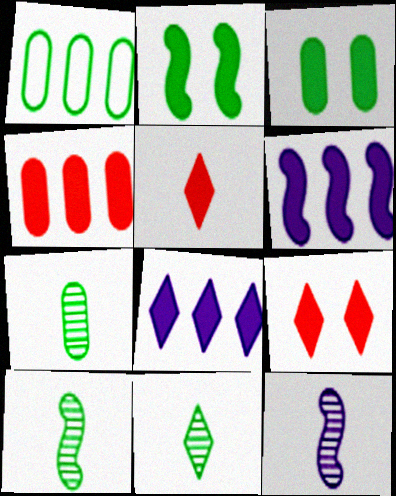[[1, 2, 11], 
[1, 3, 7], 
[1, 9, 12], 
[3, 5, 6], 
[7, 10, 11]]